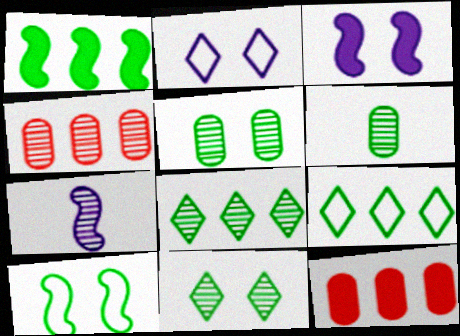[[4, 7, 11]]